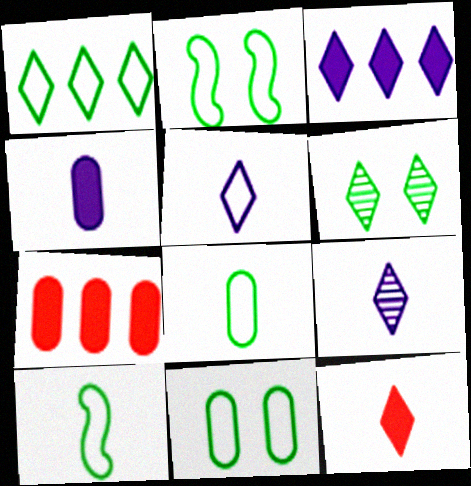[[1, 2, 8], 
[1, 10, 11], 
[2, 7, 9]]